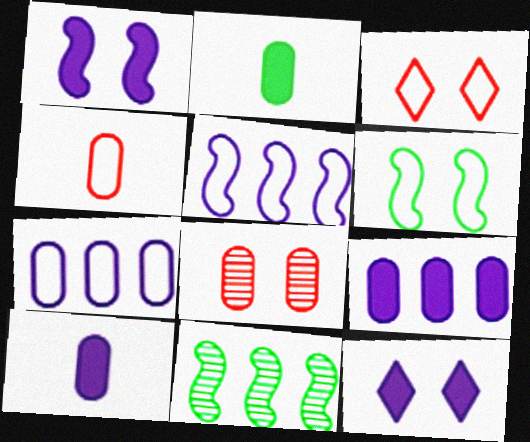[[2, 7, 8], 
[3, 10, 11], 
[4, 11, 12], 
[6, 8, 12]]